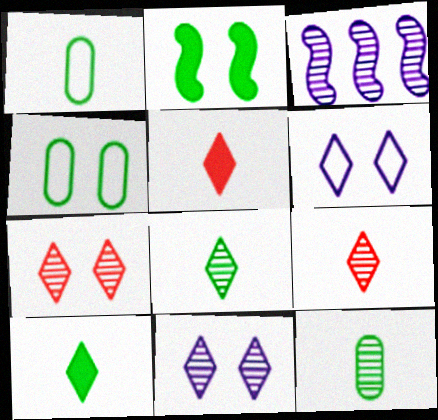[[3, 4, 5], 
[3, 7, 12]]